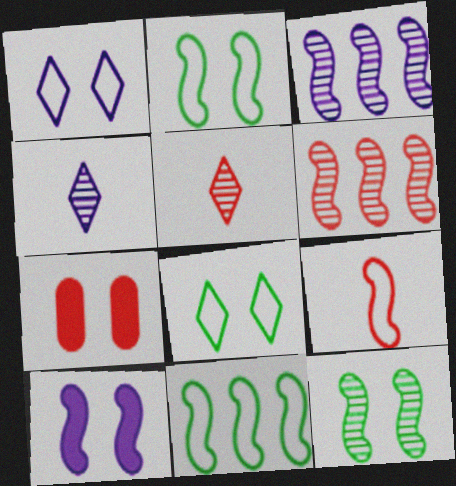[[1, 7, 12], 
[4, 7, 11]]